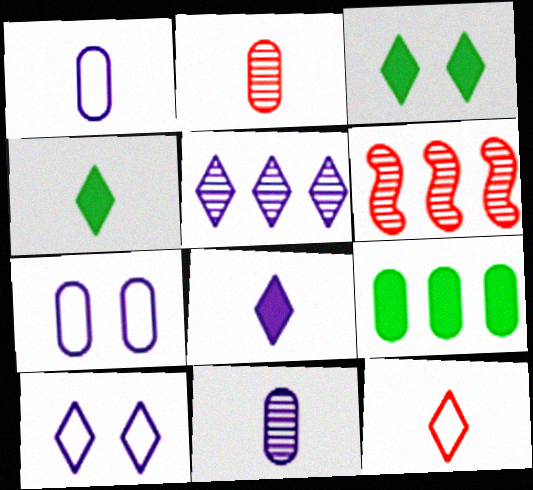[[1, 3, 6], 
[2, 7, 9], 
[3, 5, 12], 
[4, 6, 7], 
[5, 8, 10]]